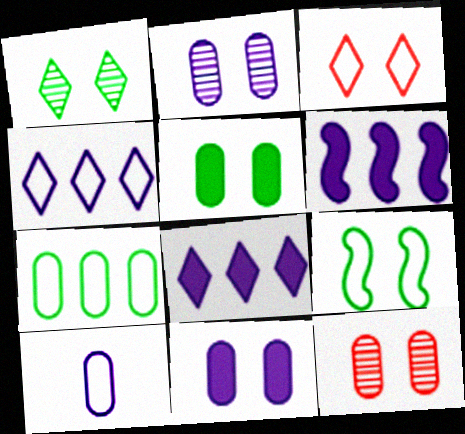[[1, 5, 9]]